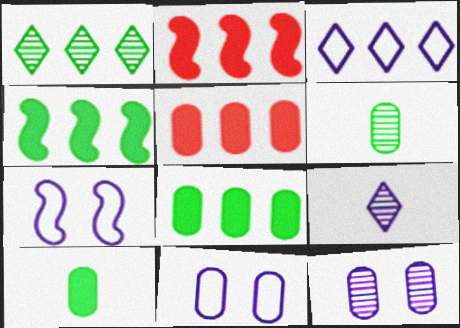[[5, 6, 11]]